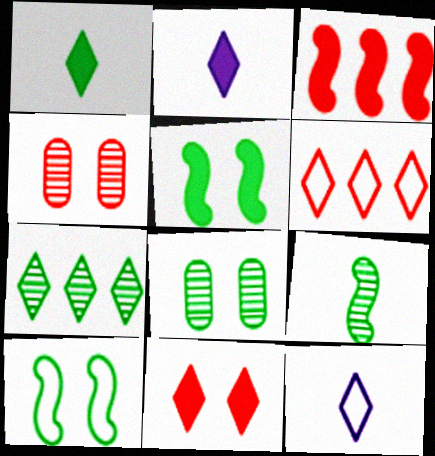[[3, 8, 12], 
[7, 8, 9], 
[7, 11, 12]]